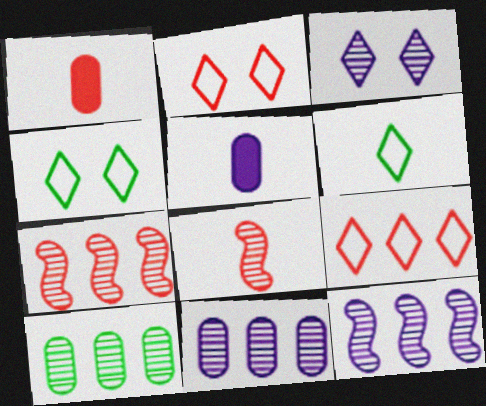[[1, 2, 7], 
[1, 4, 12], 
[3, 8, 10], 
[4, 5, 7], 
[5, 6, 8]]